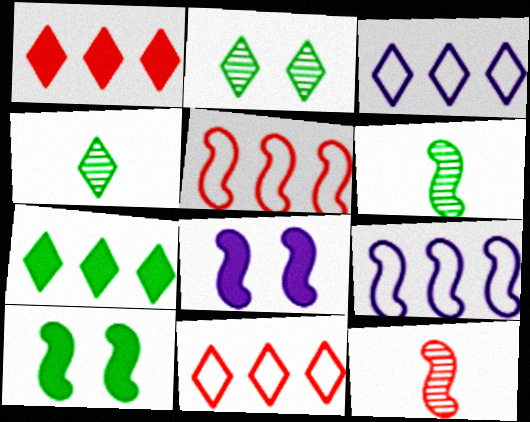[[5, 6, 8], 
[9, 10, 12]]